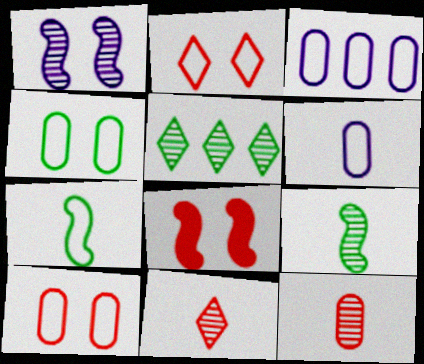[[1, 5, 12], 
[2, 3, 7], 
[5, 6, 8]]